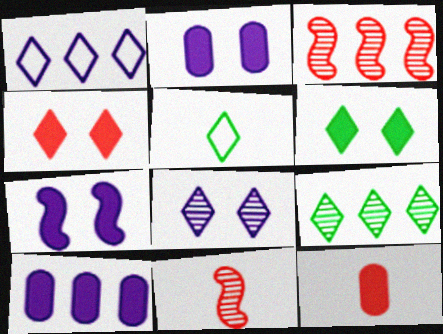[[2, 3, 5], 
[5, 6, 9]]